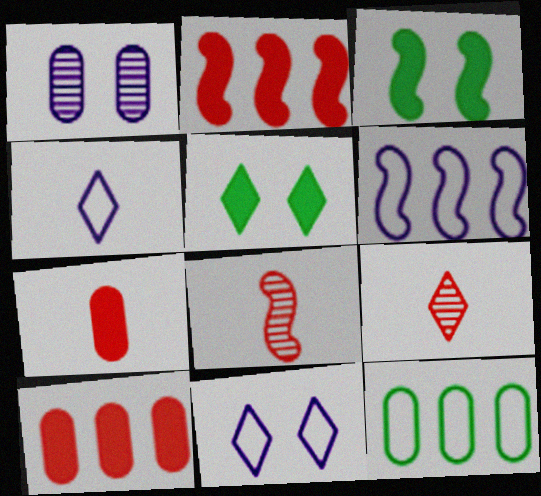[[1, 7, 12], 
[3, 6, 8]]